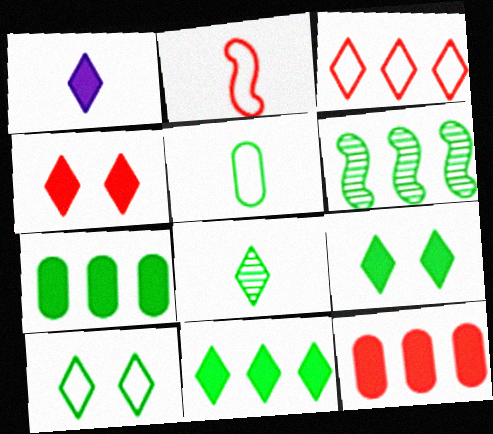[[1, 4, 11], 
[5, 6, 9], 
[8, 10, 11]]